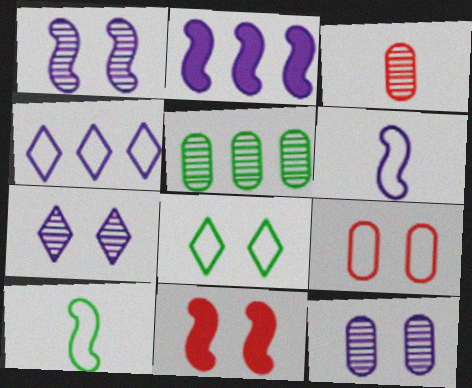[[1, 2, 6], 
[1, 7, 12], 
[2, 3, 8], 
[3, 5, 12], 
[4, 9, 10], 
[8, 11, 12]]